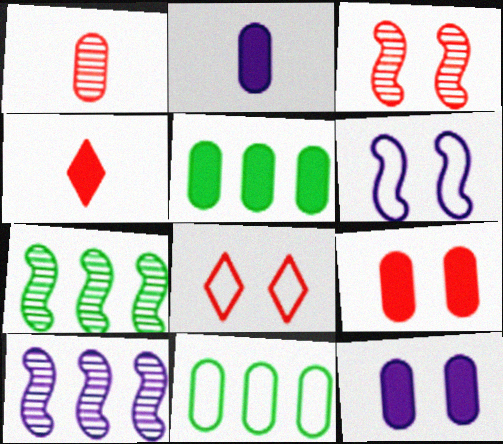[[1, 11, 12], 
[2, 5, 9], 
[2, 7, 8], 
[3, 8, 9]]